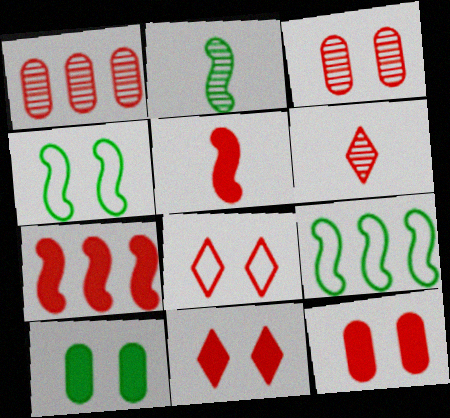[[1, 5, 8]]